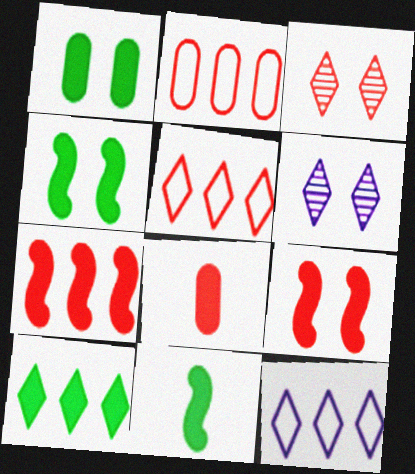[[1, 10, 11], 
[2, 6, 11]]